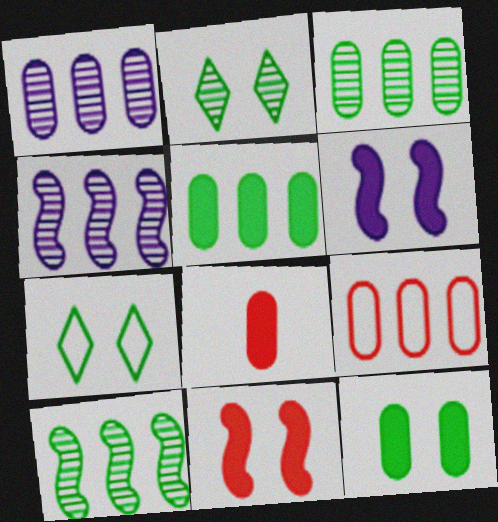[[1, 5, 9], 
[4, 7, 8]]